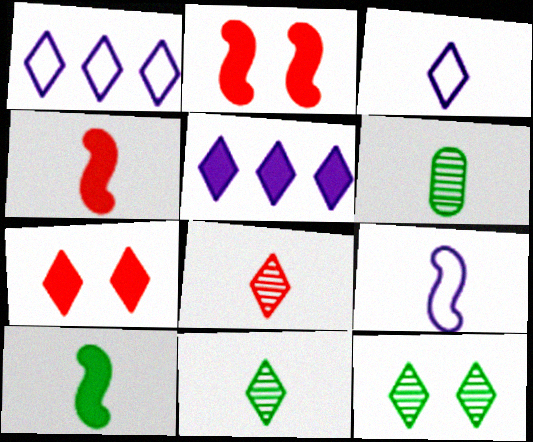[[1, 2, 6], 
[1, 7, 11], 
[3, 4, 6]]